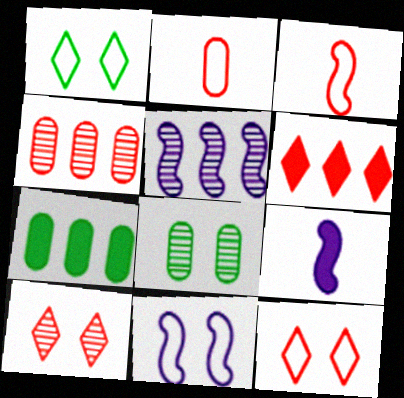[[1, 4, 9], 
[5, 9, 11]]